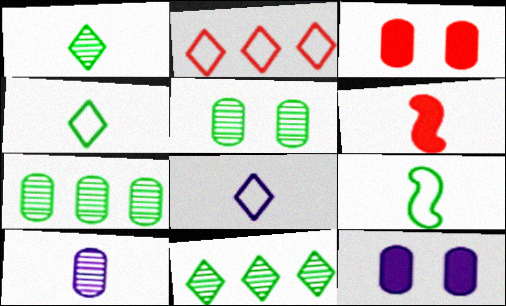[[4, 6, 10]]